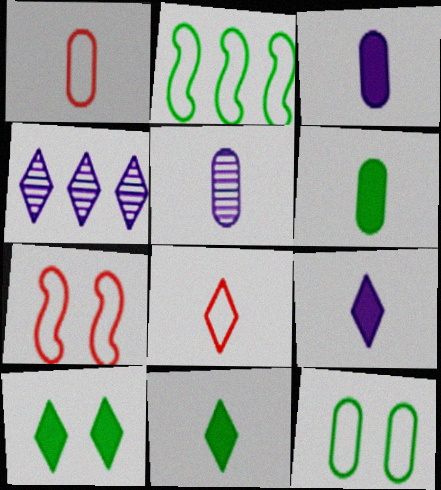[[1, 5, 6], 
[4, 6, 7], 
[4, 8, 10]]